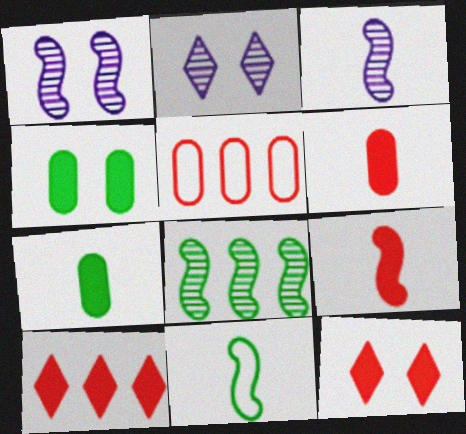[[3, 9, 11]]